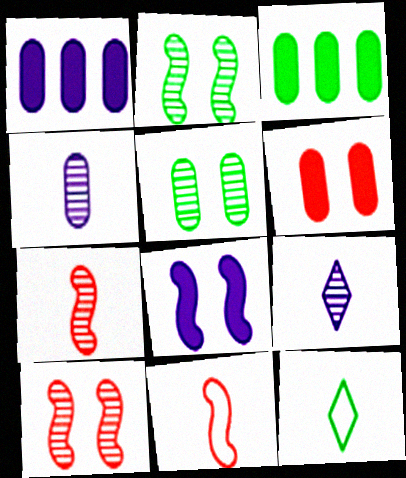[[1, 10, 12], 
[2, 3, 12]]